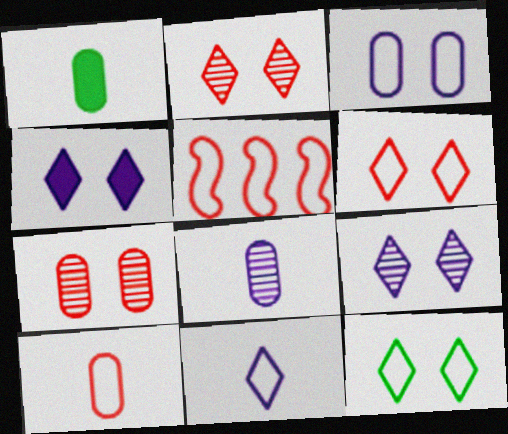[[1, 5, 9], 
[1, 8, 10], 
[2, 4, 12], 
[5, 6, 10]]